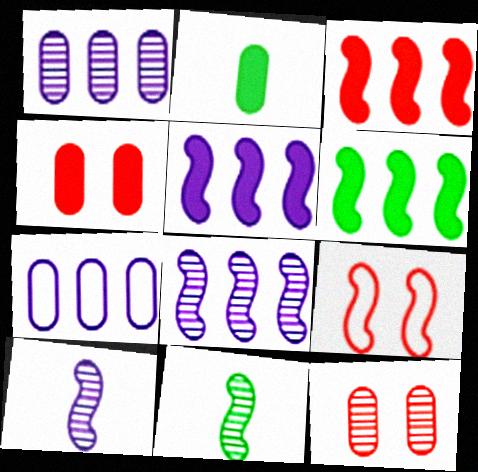[[2, 7, 12], 
[3, 5, 6], 
[5, 9, 11], 
[6, 9, 10]]